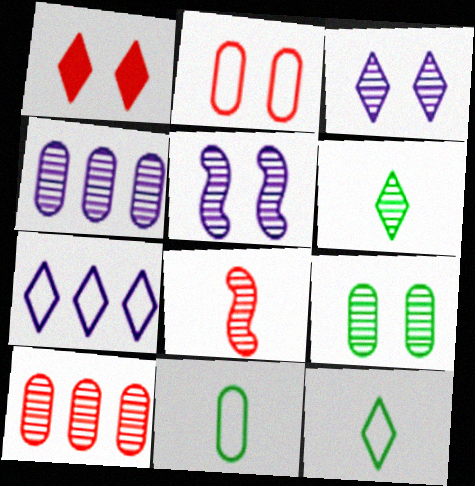[[1, 6, 7], 
[5, 6, 10]]